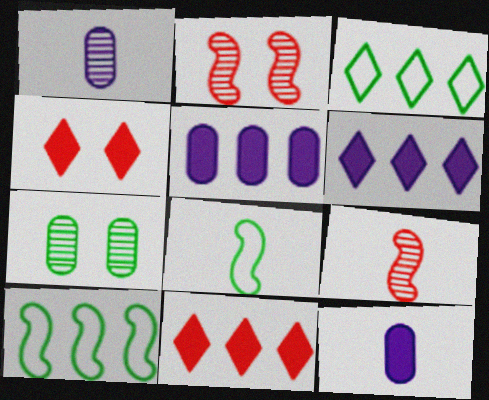[[1, 4, 10], 
[2, 3, 12]]